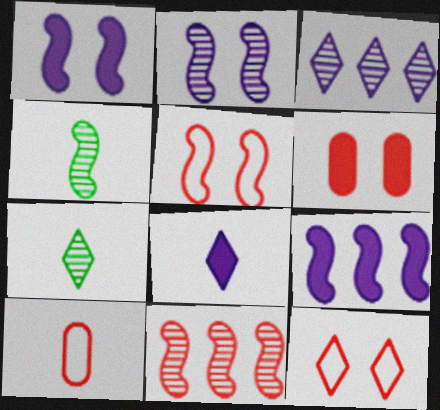[[2, 4, 11], 
[4, 5, 9], 
[4, 8, 10]]